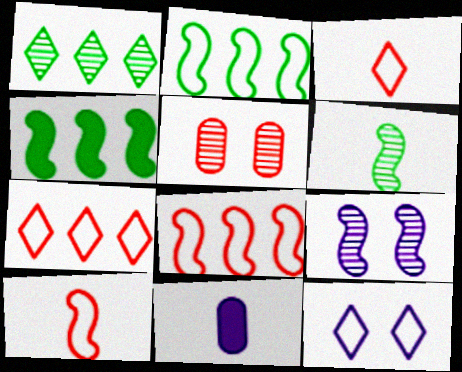[[3, 6, 11], 
[4, 9, 10]]